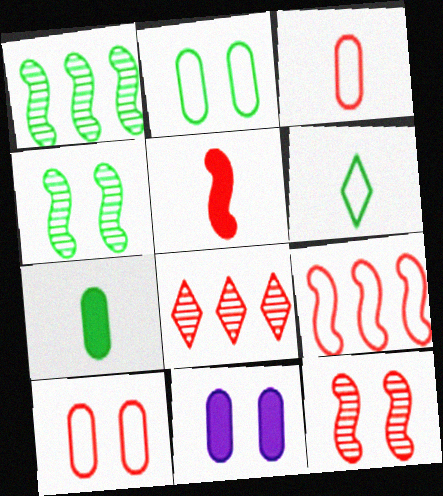[[5, 8, 10], 
[5, 9, 12]]